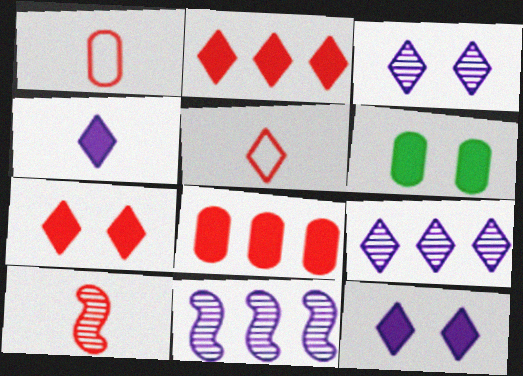[[5, 6, 11]]